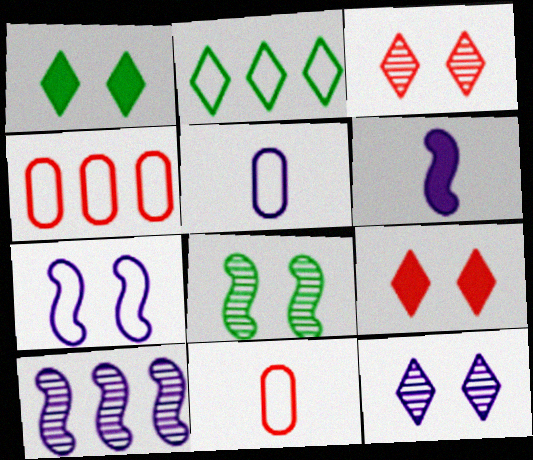[[1, 10, 11], 
[2, 7, 11], 
[6, 7, 10]]